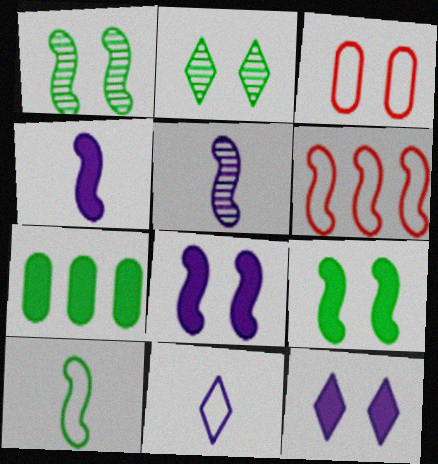[[1, 3, 12], 
[1, 4, 6], 
[2, 3, 8], 
[2, 7, 10], 
[5, 6, 9]]